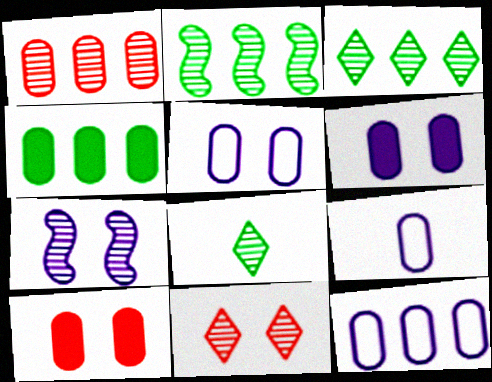[[1, 4, 12], 
[1, 7, 8], 
[5, 9, 12]]